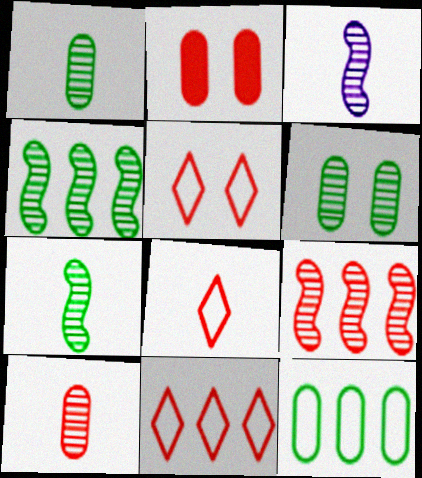[[2, 8, 9], 
[5, 8, 11]]